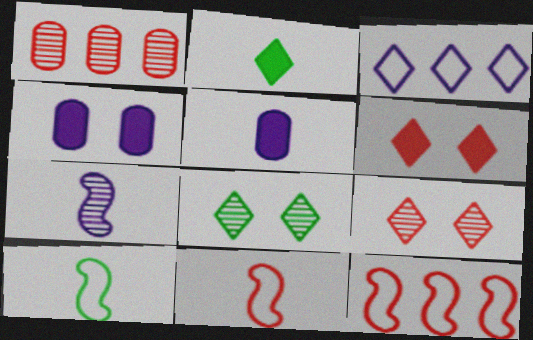[[1, 6, 11], 
[1, 7, 8], 
[2, 3, 9], 
[3, 4, 7], 
[5, 8, 12]]